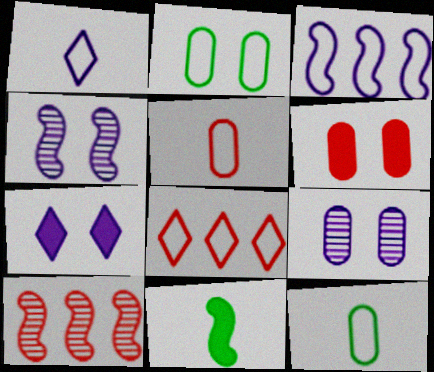[[2, 6, 9], 
[7, 10, 12], 
[8, 9, 11]]